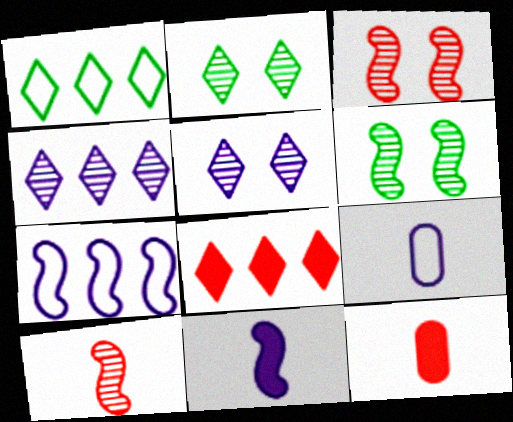[[1, 4, 8], 
[2, 7, 12], 
[6, 8, 9]]